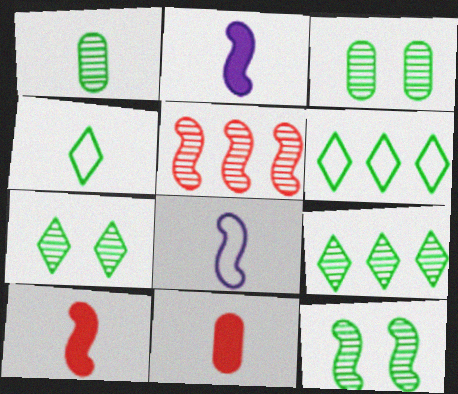[[1, 9, 12], 
[3, 7, 12]]